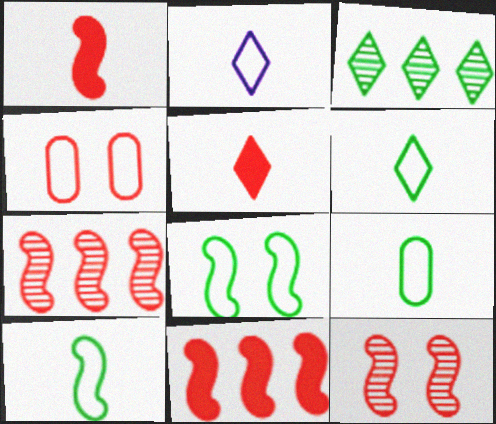[[4, 5, 7], 
[6, 9, 10]]